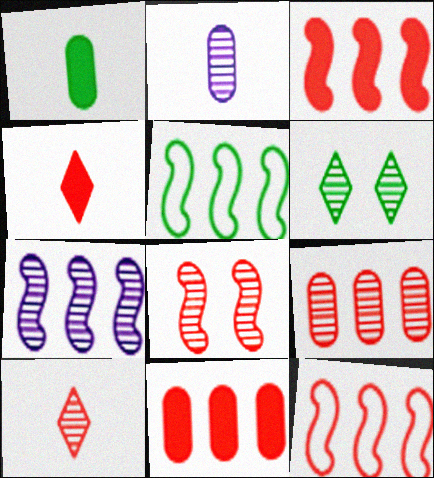[[1, 5, 6], 
[3, 5, 7], 
[8, 9, 10]]